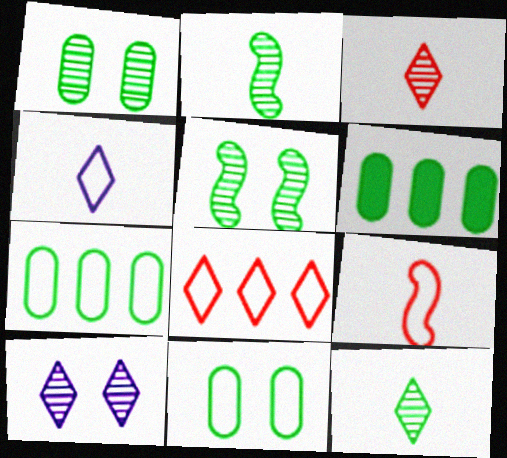[[6, 9, 10]]